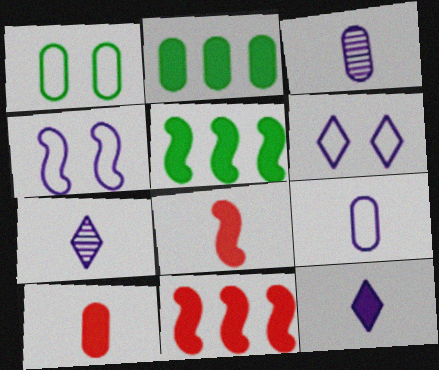[[1, 7, 11]]